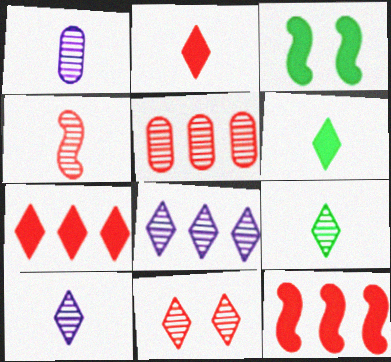[[1, 4, 9], 
[4, 5, 11], 
[8, 9, 11]]